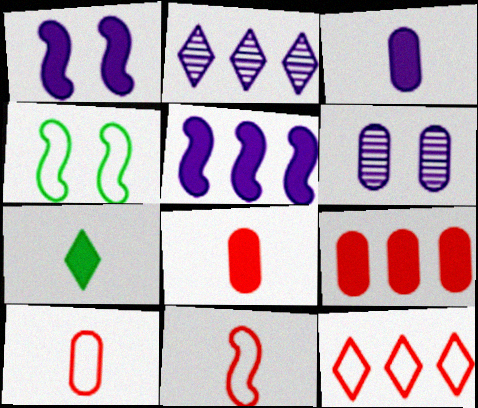[[1, 7, 9], 
[2, 4, 8]]